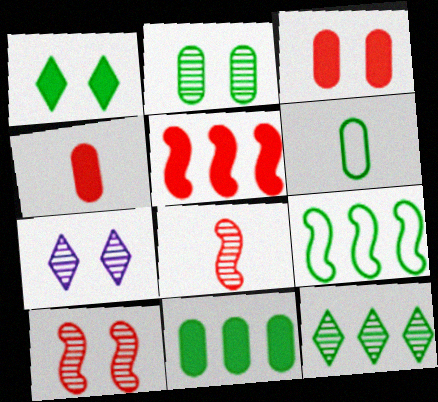[[2, 6, 11], 
[2, 7, 10], 
[4, 7, 9], 
[5, 6, 7], 
[9, 11, 12]]